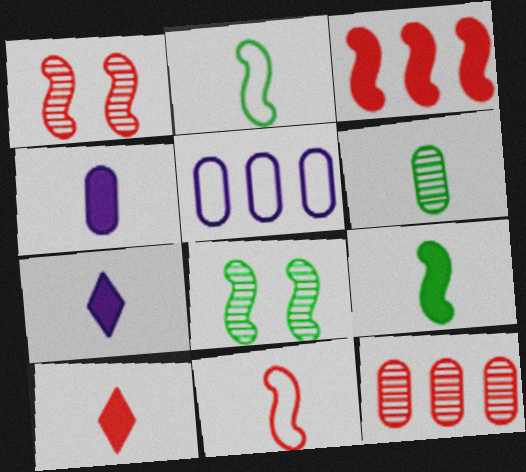[[1, 3, 11], 
[4, 9, 10], 
[5, 8, 10], 
[6, 7, 11]]